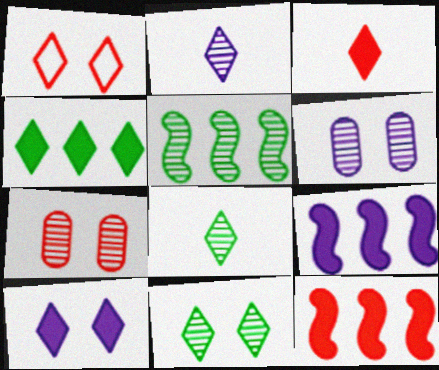[[1, 2, 4], 
[1, 10, 11], 
[2, 5, 7], 
[3, 4, 10]]